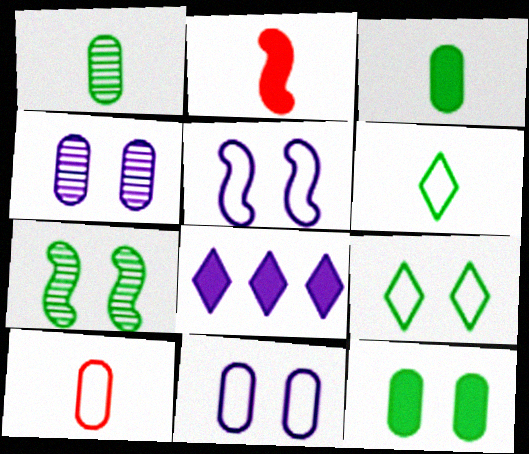[[2, 8, 12], 
[7, 8, 10], 
[7, 9, 12]]